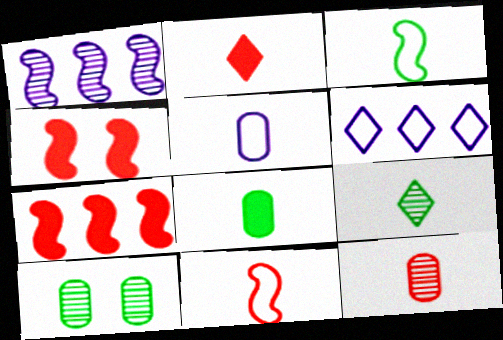[[1, 3, 4], 
[2, 11, 12], 
[3, 8, 9], 
[5, 8, 12]]